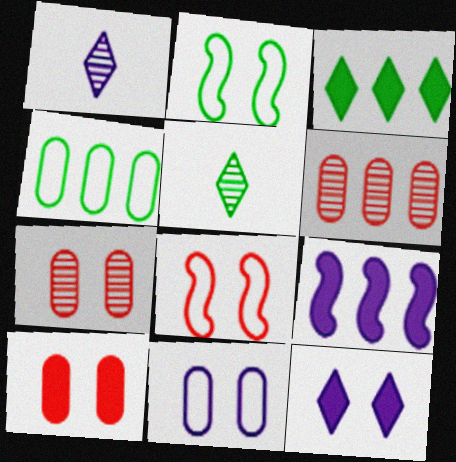[[1, 9, 11], 
[2, 7, 12]]